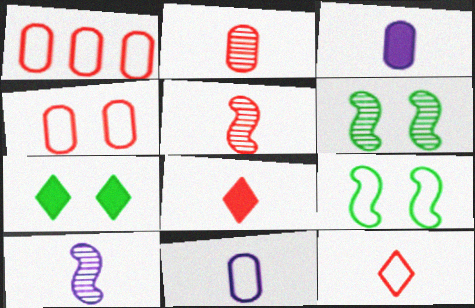[[1, 7, 10]]